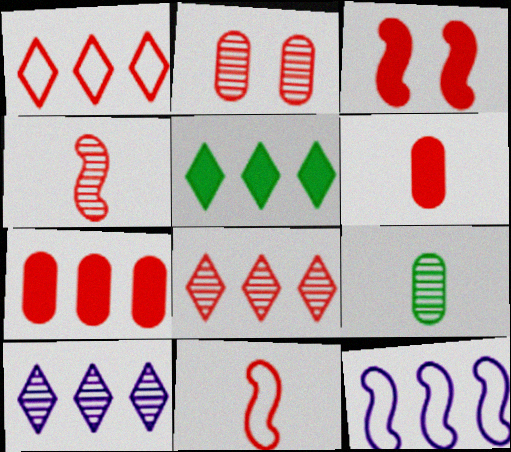[[1, 5, 10], 
[2, 4, 8]]